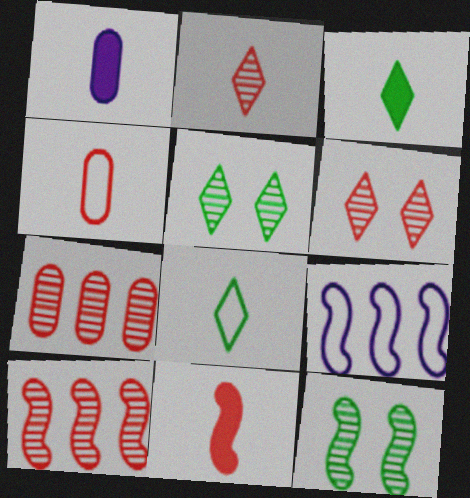[[1, 3, 11], 
[2, 4, 11], 
[9, 11, 12]]